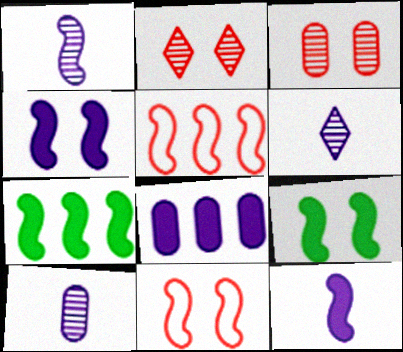[[1, 5, 9], 
[1, 6, 10], 
[1, 7, 11]]